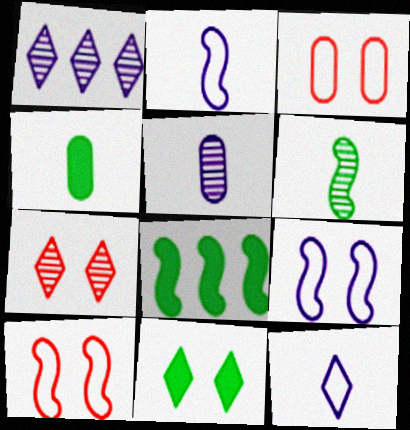[[1, 4, 10], 
[4, 8, 11]]